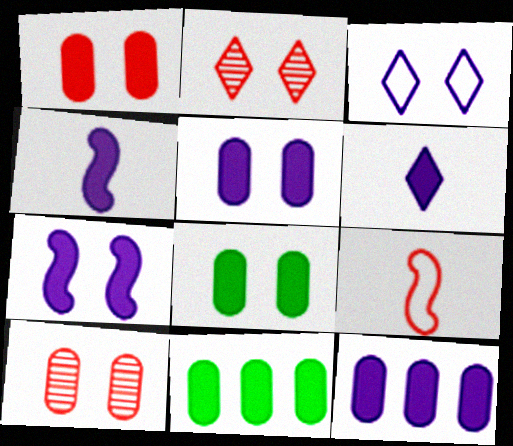[[1, 5, 8], 
[6, 7, 12]]